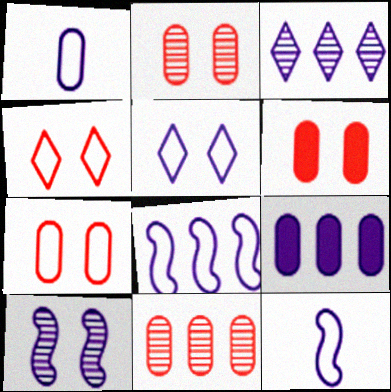[[1, 5, 8], 
[2, 6, 7], 
[3, 8, 9]]